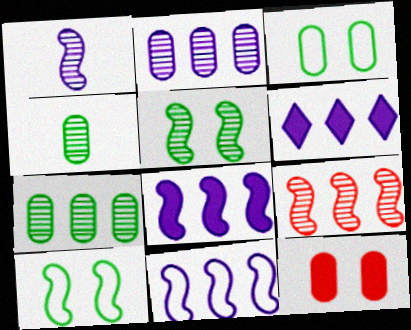[[1, 5, 9], 
[2, 6, 11]]